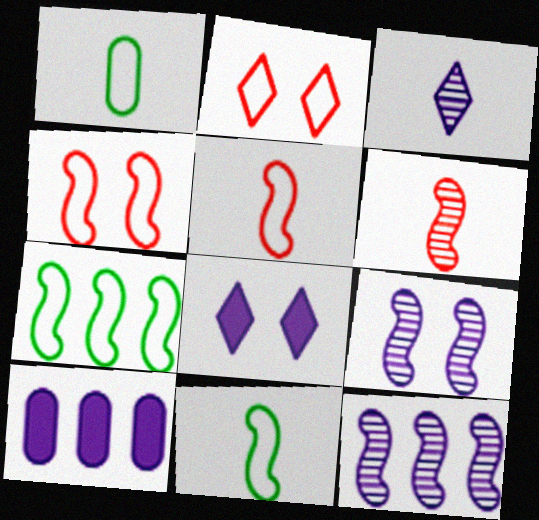[]